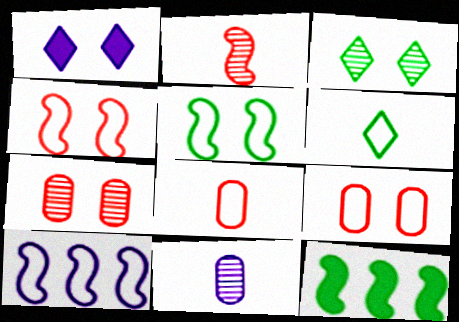[[1, 5, 7], 
[1, 10, 11], 
[6, 9, 10]]